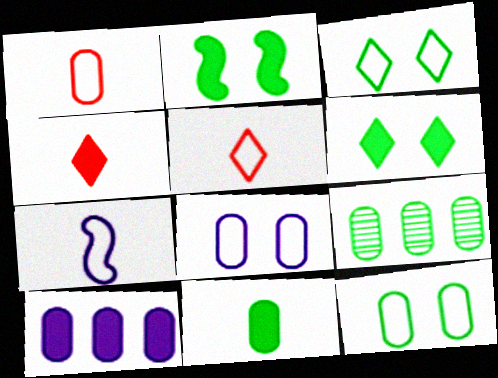[[2, 4, 10], 
[9, 11, 12]]